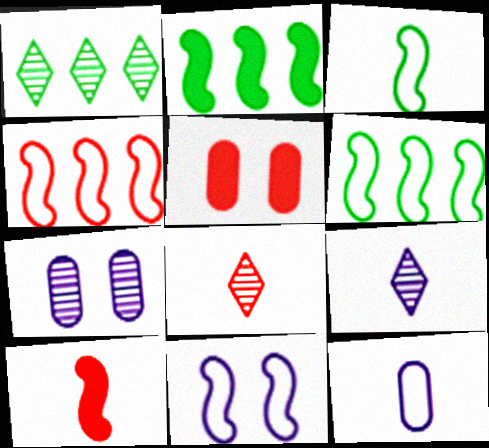[[3, 4, 11], 
[4, 5, 8], 
[5, 6, 9]]